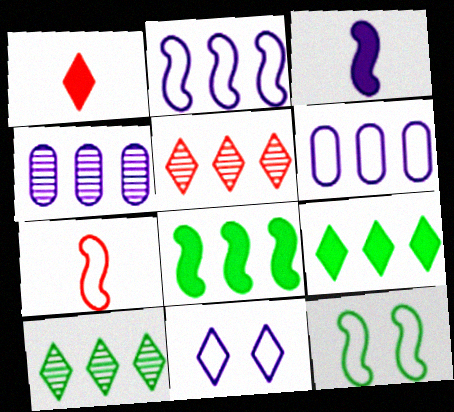[[1, 4, 12], 
[1, 10, 11], 
[2, 7, 12], 
[3, 4, 11], 
[5, 6, 8]]